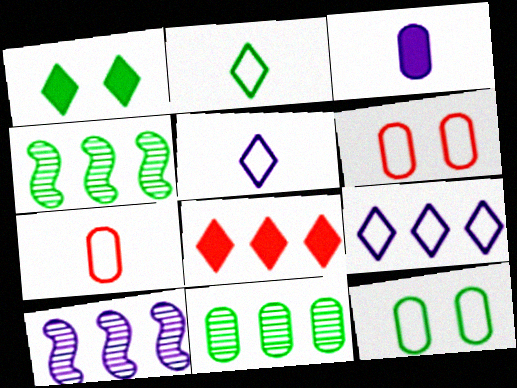[[1, 7, 10], 
[3, 6, 11]]